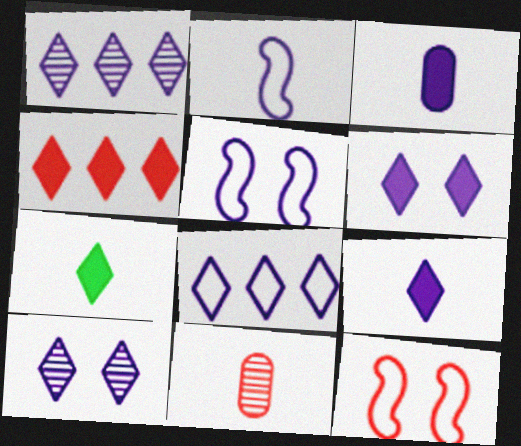[[1, 3, 5], 
[2, 7, 11], 
[4, 6, 7], 
[4, 11, 12], 
[8, 9, 10]]